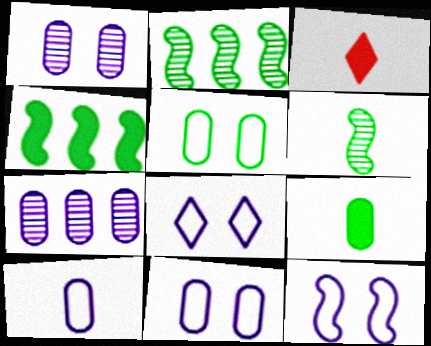[[2, 3, 11], 
[3, 6, 10], 
[8, 11, 12]]